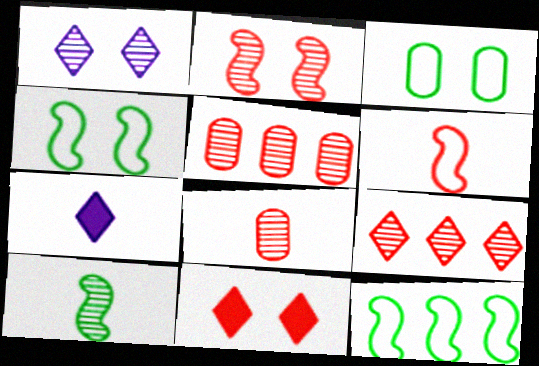[[1, 5, 10], 
[2, 8, 9], 
[4, 5, 7], 
[5, 6, 11]]